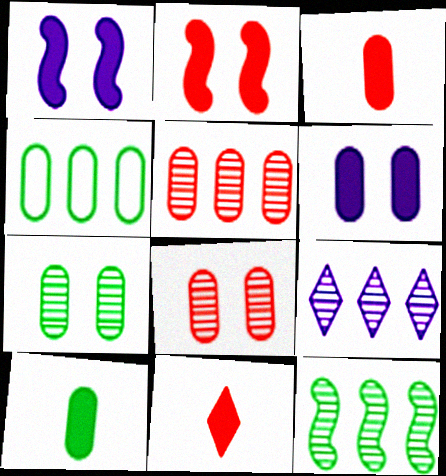[[4, 7, 10], 
[5, 9, 12]]